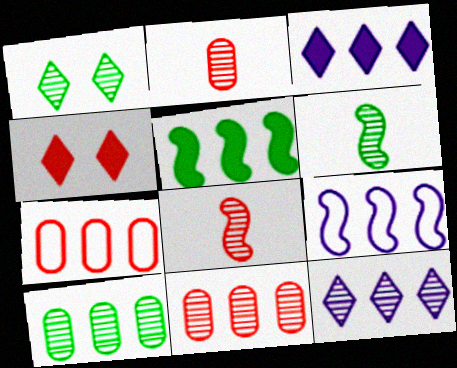[[1, 6, 10], 
[4, 7, 8], 
[5, 7, 12]]